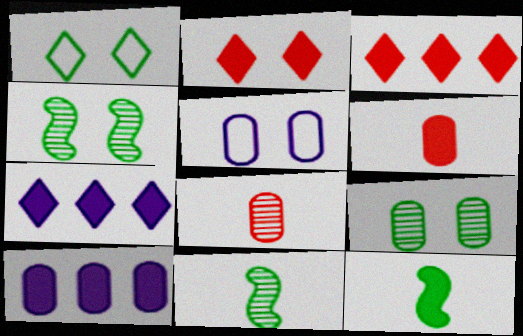[[2, 4, 5], 
[2, 10, 12], 
[3, 5, 11]]